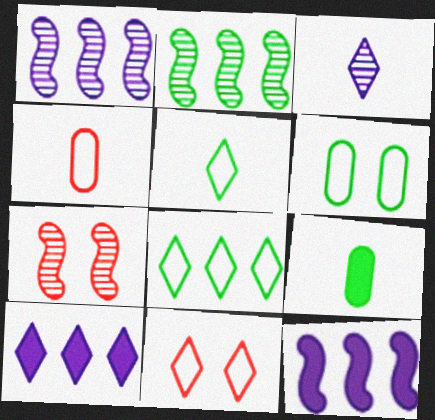[[1, 9, 11]]